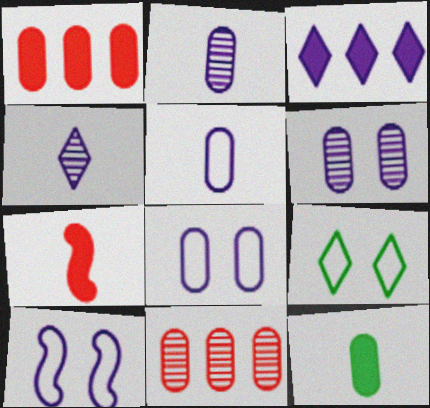[[2, 3, 10], 
[8, 11, 12]]